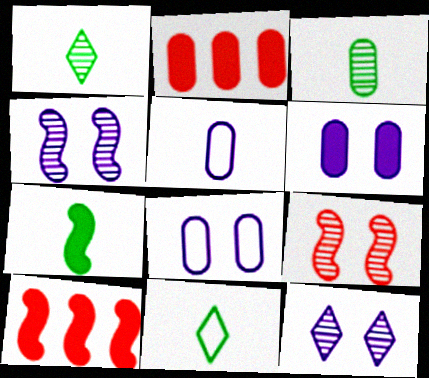[[1, 8, 10], 
[2, 3, 8], 
[2, 4, 11], 
[3, 7, 11]]